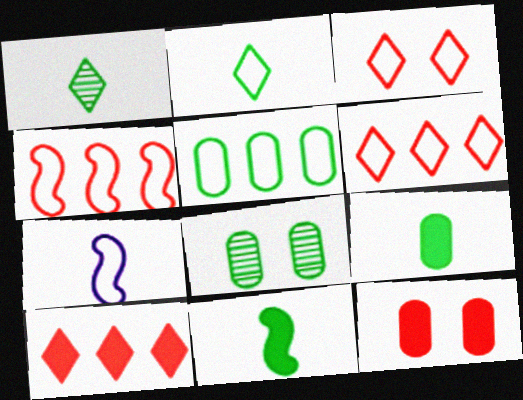[[3, 5, 7], 
[5, 8, 9], 
[7, 8, 10]]